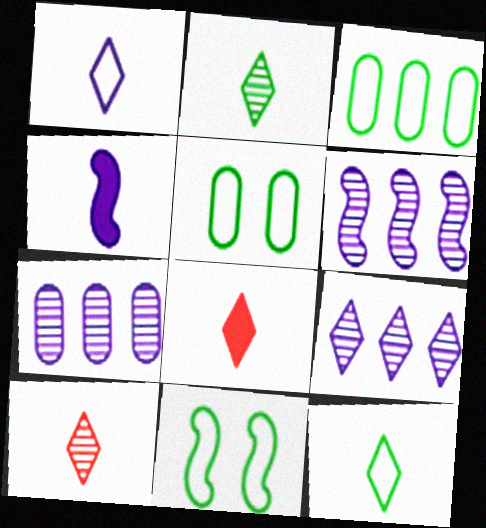[[1, 2, 8], 
[3, 11, 12], 
[5, 6, 8], 
[6, 7, 9], 
[7, 8, 11]]